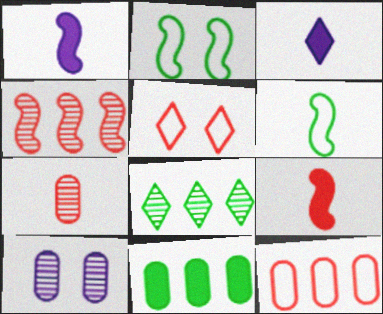[[1, 2, 4], 
[3, 5, 8], 
[3, 6, 7]]